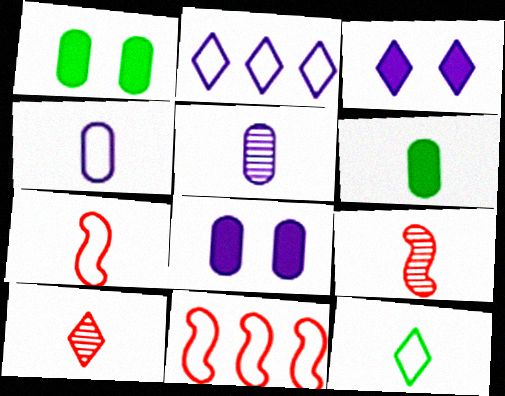[[1, 2, 9], 
[4, 7, 12]]